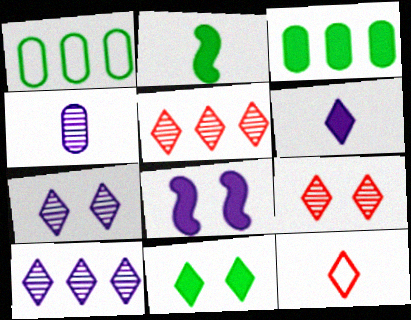[[2, 3, 11], 
[2, 4, 12], 
[10, 11, 12]]